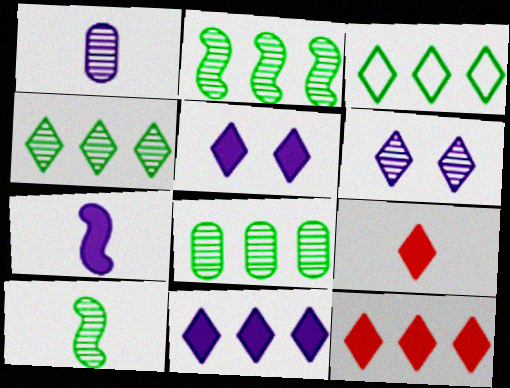[[2, 4, 8], 
[3, 6, 9]]